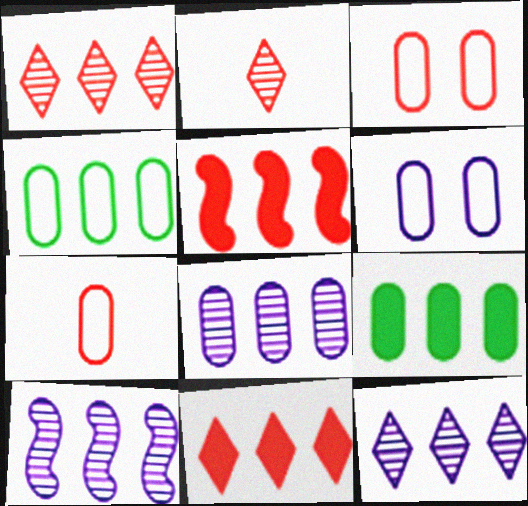[[2, 3, 5], 
[4, 5, 12], 
[4, 6, 7], 
[4, 10, 11], 
[8, 10, 12]]